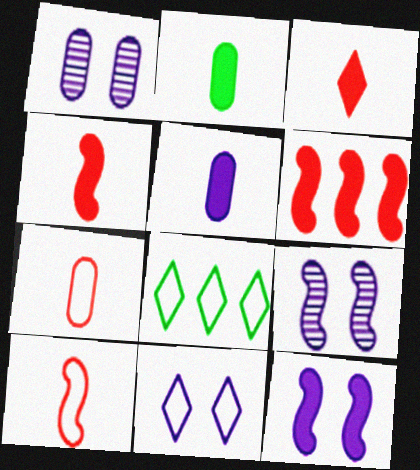[[1, 4, 8], 
[1, 11, 12]]